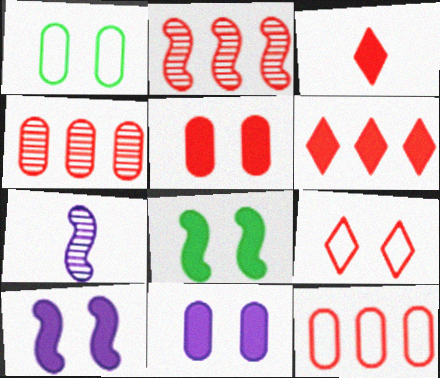[[1, 6, 7], 
[2, 6, 12]]